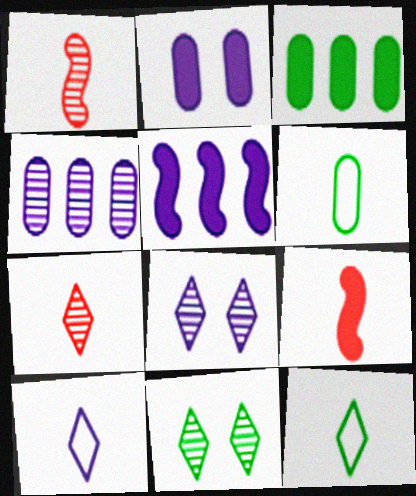[[1, 4, 11]]